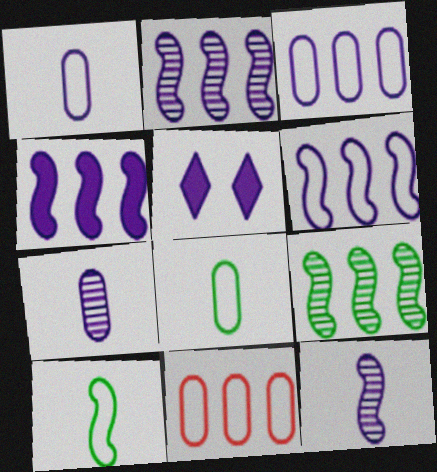[[1, 2, 5], 
[2, 4, 6], 
[3, 5, 12], 
[5, 6, 7]]